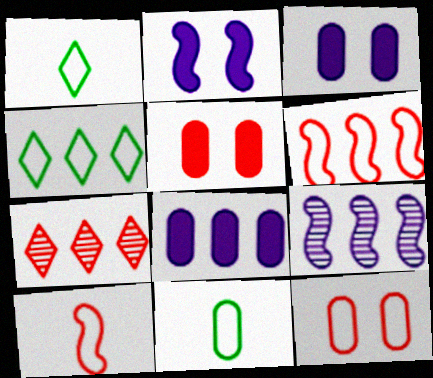[[1, 5, 9], 
[2, 7, 11], 
[5, 7, 10]]